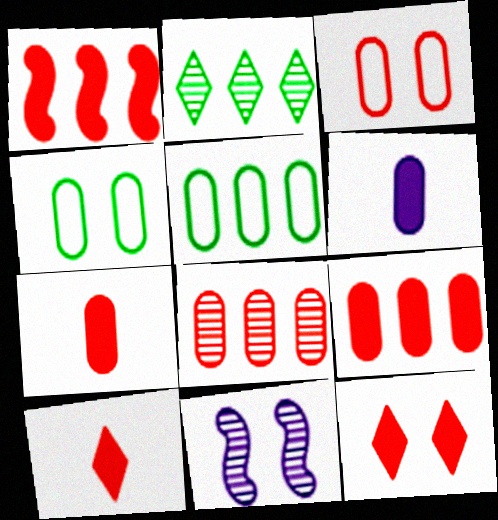[[1, 7, 12], 
[3, 7, 8], 
[4, 6, 8], 
[4, 11, 12], 
[5, 10, 11]]